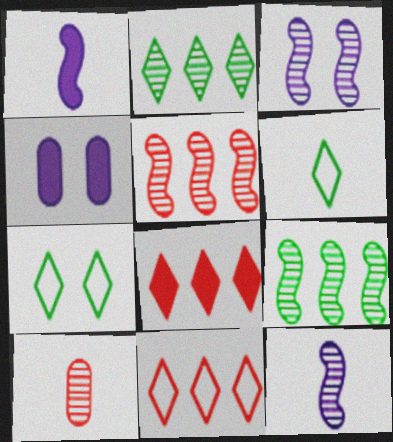[[1, 6, 10], 
[2, 3, 10], 
[4, 5, 6]]